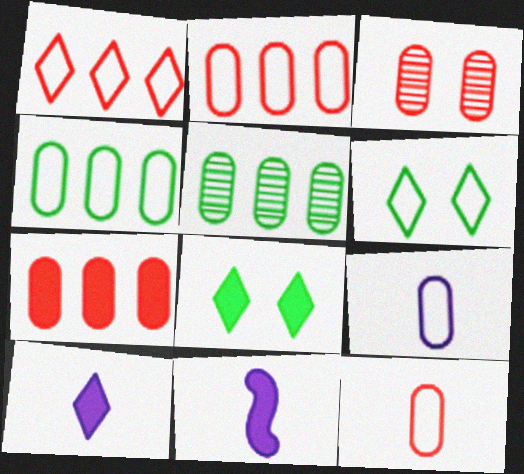[[3, 7, 12], 
[7, 8, 11]]